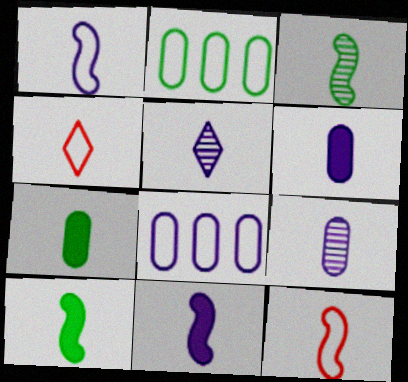[[1, 5, 6], 
[3, 4, 6], 
[3, 11, 12], 
[4, 9, 10], 
[5, 7, 12]]